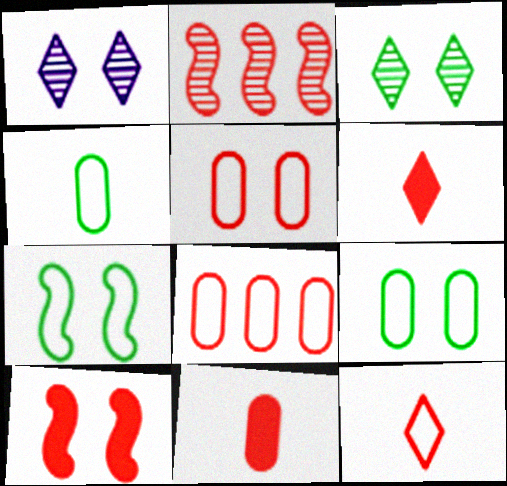[[1, 9, 10], 
[2, 5, 6]]